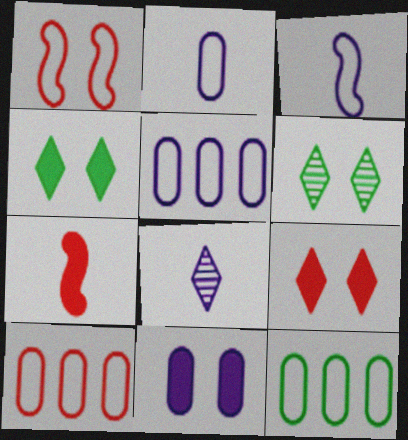[[1, 6, 11], 
[5, 6, 7], 
[5, 10, 12]]